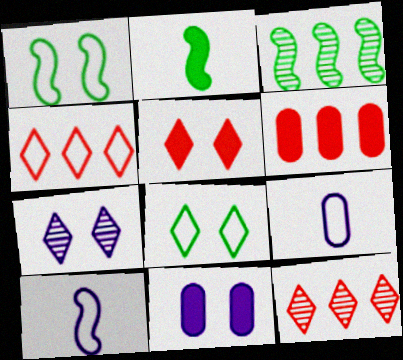[[1, 2, 3], 
[1, 4, 9], 
[3, 5, 9], 
[5, 7, 8]]